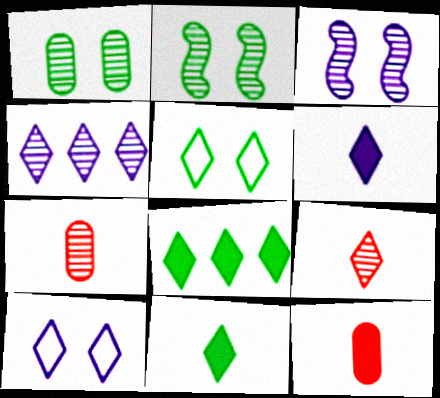[[2, 4, 7], 
[4, 6, 10], 
[8, 9, 10]]